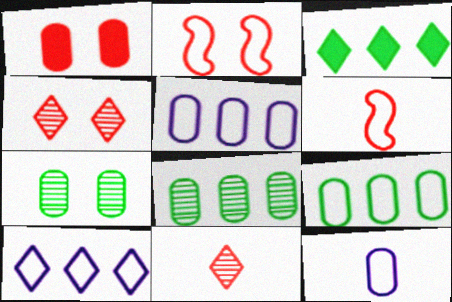[[1, 2, 4], 
[1, 8, 12]]